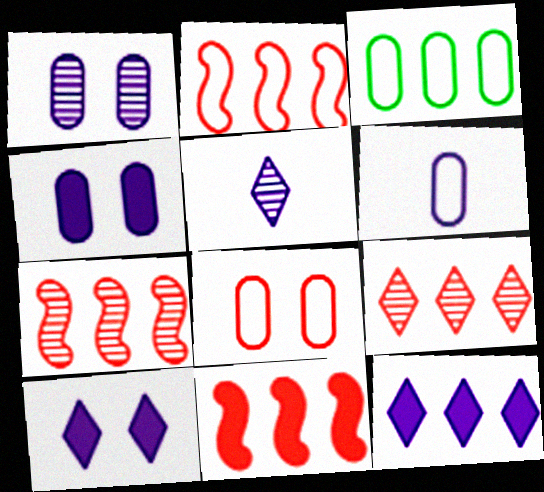[[2, 7, 11], 
[3, 6, 8], 
[3, 7, 12]]